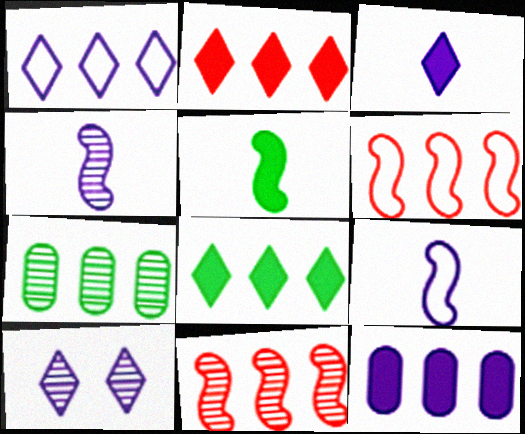[[1, 3, 10], 
[9, 10, 12]]